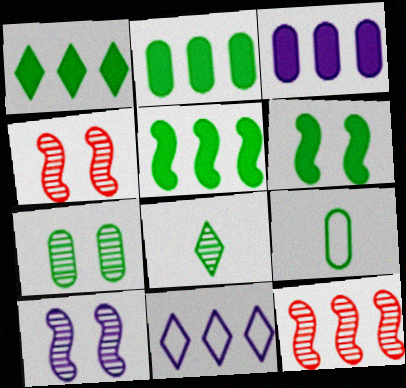[[1, 2, 5], 
[2, 7, 9], 
[2, 11, 12]]